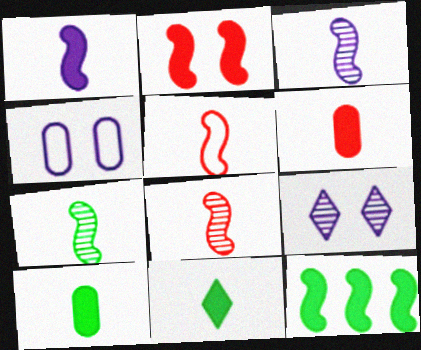[[1, 2, 12], 
[1, 5, 7], 
[1, 6, 11], 
[3, 7, 8]]